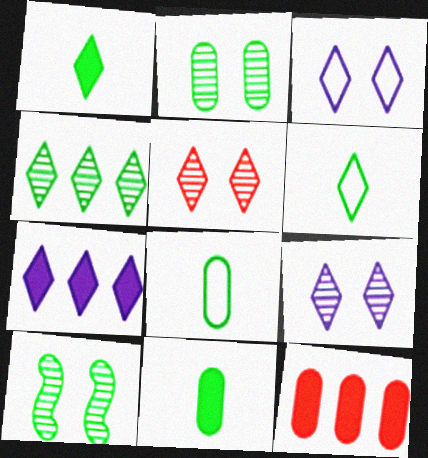[[5, 6, 7]]